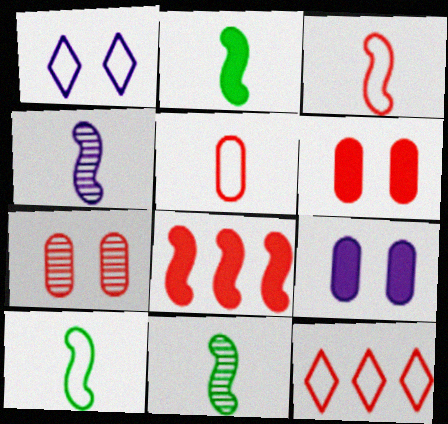[[2, 3, 4], 
[2, 10, 11], 
[9, 11, 12]]